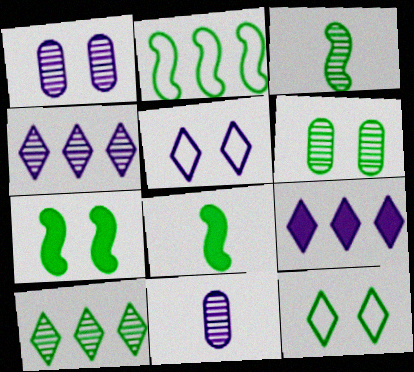[[2, 3, 7], 
[3, 6, 10], 
[6, 7, 12]]